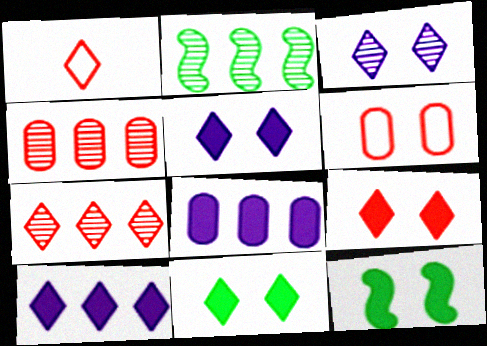[[1, 7, 9], 
[3, 6, 12], 
[5, 9, 11]]